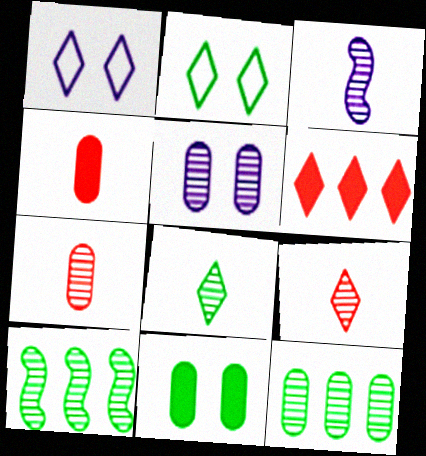[[1, 4, 10], 
[1, 6, 8], 
[3, 7, 8], 
[5, 7, 12], 
[5, 9, 10]]